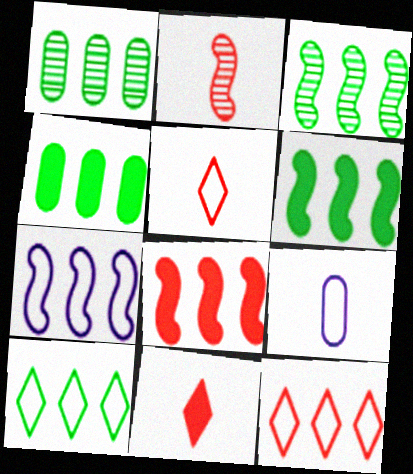[[1, 6, 10], 
[3, 4, 10], 
[3, 7, 8]]